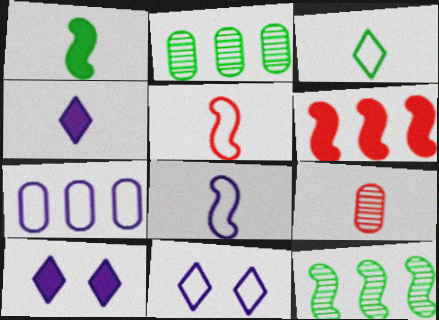[[2, 5, 10], 
[7, 8, 11]]